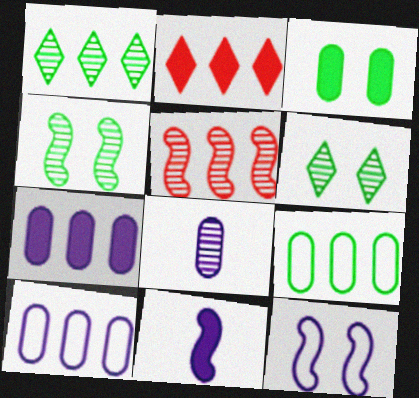[[2, 3, 11], 
[5, 6, 8]]